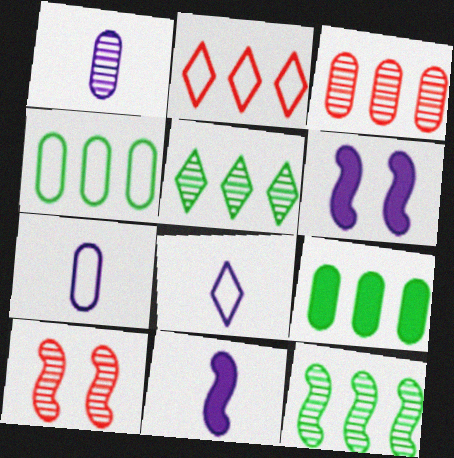[[1, 5, 10], 
[1, 8, 11], 
[8, 9, 10]]